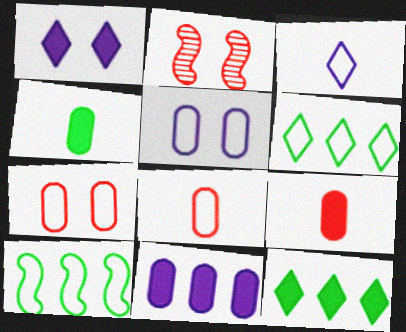[[3, 7, 10]]